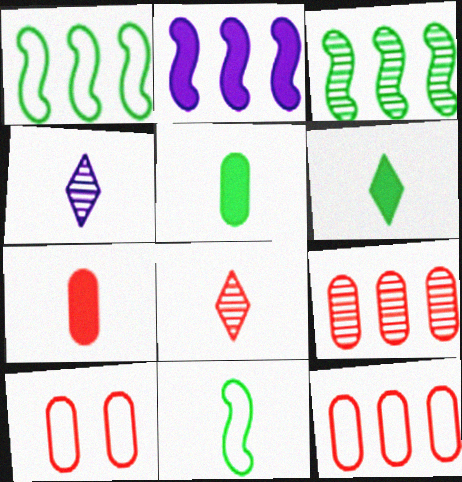[[4, 7, 11], 
[7, 9, 10]]